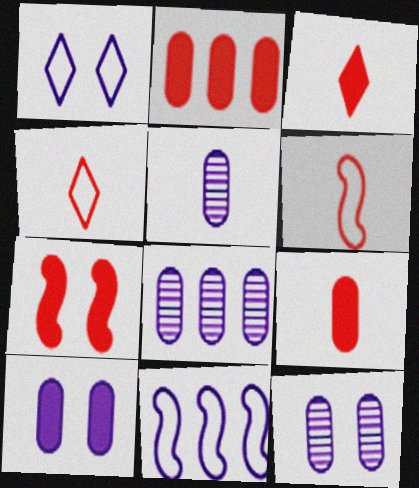[[2, 3, 7], 
[5, 8, 12]]